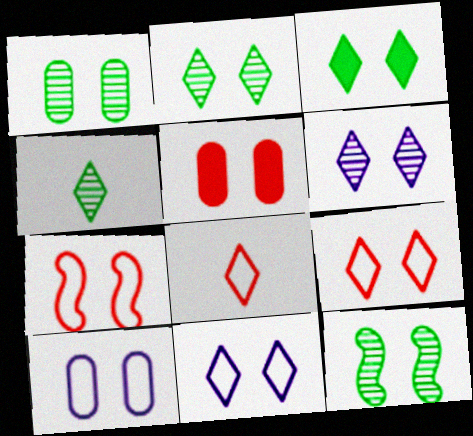[[1, 2, 12], 
[1, 5, 10], 
[3, 6, 9], 
[5, 11, 12]]